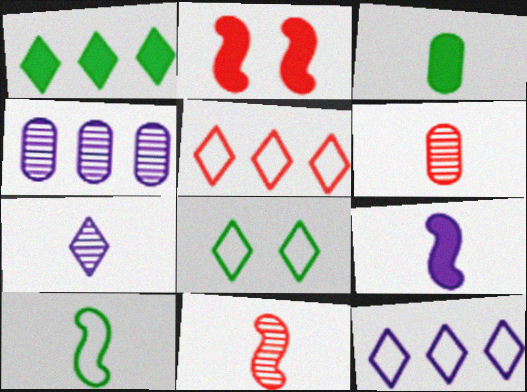[[2, 5, 6], 
[9, 10, 11]]